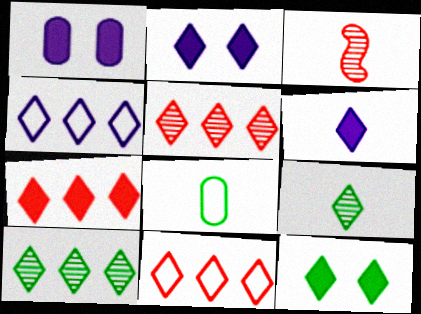[[2, 9, 11], 
[3, 6, 8], 
[4, 7, 10], 
[5, 7, 11], 
[6, 7, 12]]